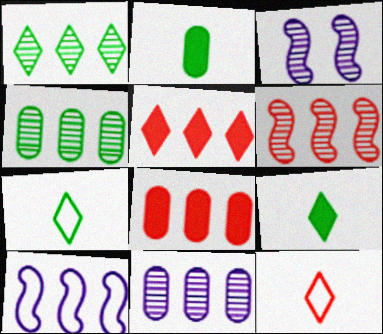[[1, 6, 11], 
[1, 8, 10], 
[3, 7, 8], 
[4, 5, 10]]